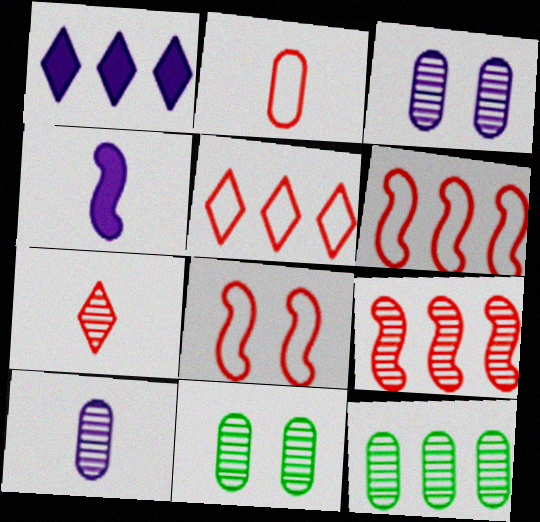[[1, 6, 12], 
[2, 5, 8], 
[4, 5, 11]]